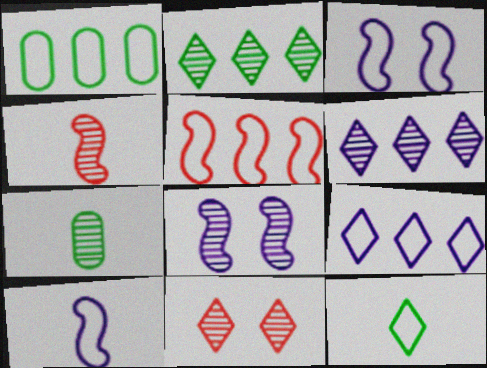[[1, 5, 9]]